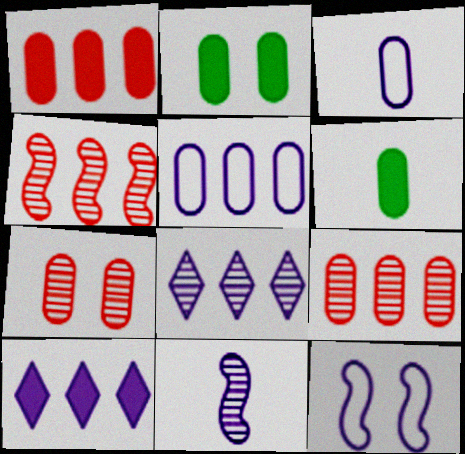[[2, 3, 9], 
[5, 6, 7]]